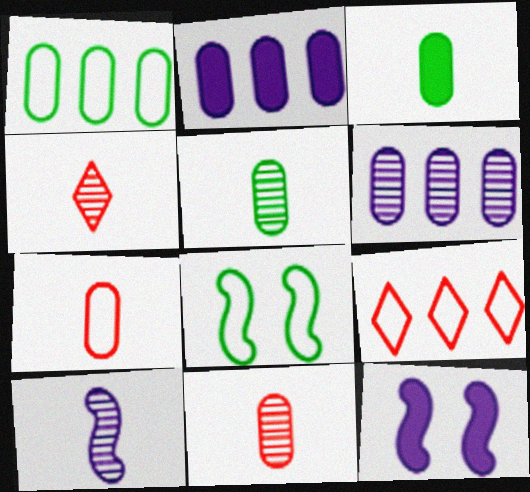[[1, 4, 12], 
[2, 4, 8], 
[4, 5, 10], 
[5, 9, 12]]